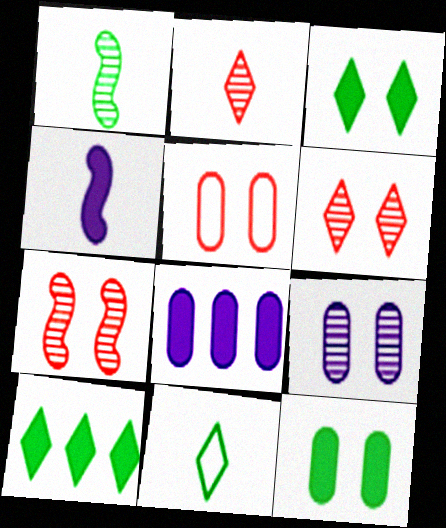[[5, 9, 12], 
[7, 8, 11]]